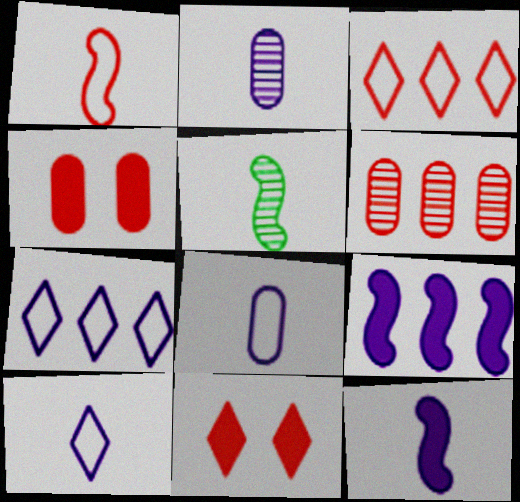[[1, 5, 12], 
[1, 6, 11], 
[2, 10, 12], 
[4, 5, 7]]